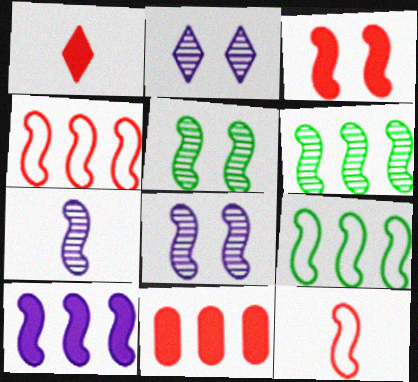[[1, 3, 11], 
[3, 7, 9], 
[4, 6, 10], 
[5, 10, 12]]